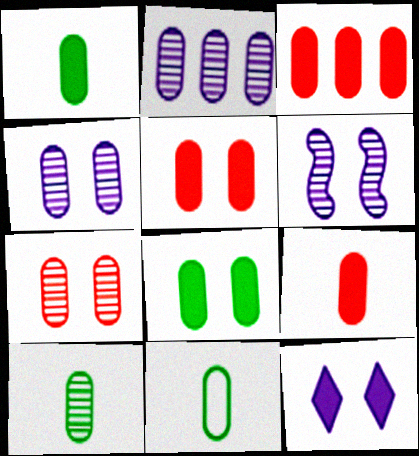[[1, 10, 11], 
[2, 5, 11], 
[2, 7, 10], 
[3, 4, 11], 
[3, 5, 9]]